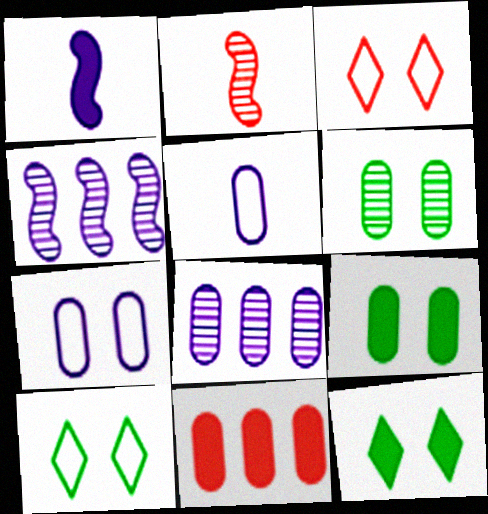[[1, 11, 12], 
[2, 3, 11], 
[5, 6, 11]]